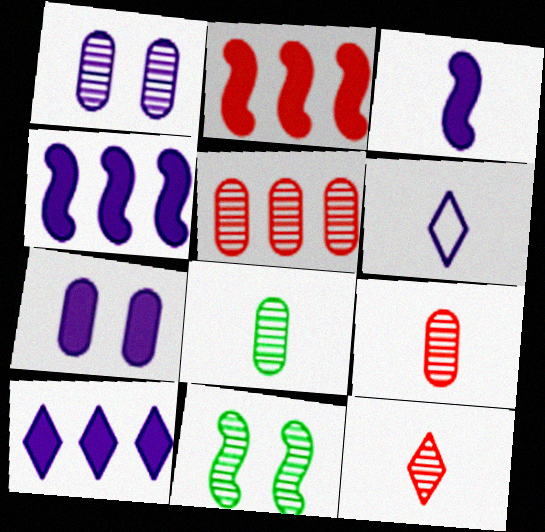[[1, 4, 6], 
[1, 5, 8], 
[3, 7, 10]]